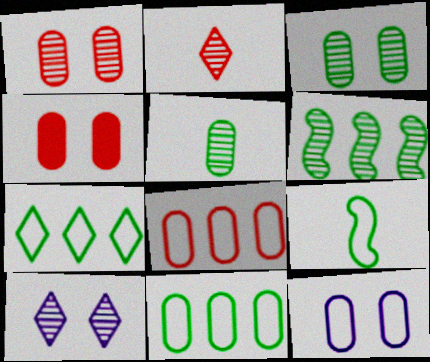[[3, 4, 12]]